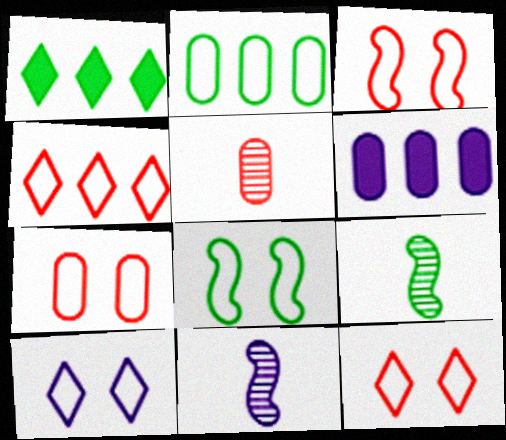[[1, 7, 11], 
[3, 7, 12], 
[6, 9, 12], 
[6, 10, 11], 
[7, 8, 10]]